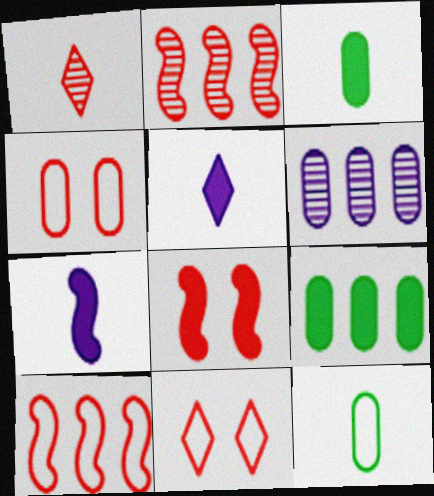[[1, 7, 12], 
[3, 4, 6], 
[5, 8, 9]]